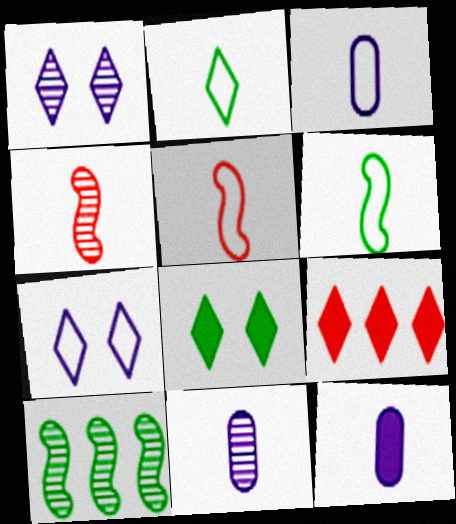[[1, 2, 9], 
[2, 3, 5], 
[2, 4, 12], 
[3, 11, 12]]